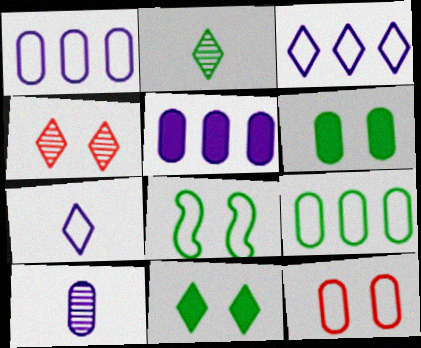[]